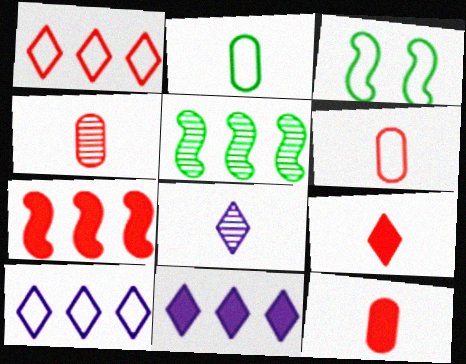[[3, 4, 11], 
[3, 6, 10], 
[4, 6, 12]]